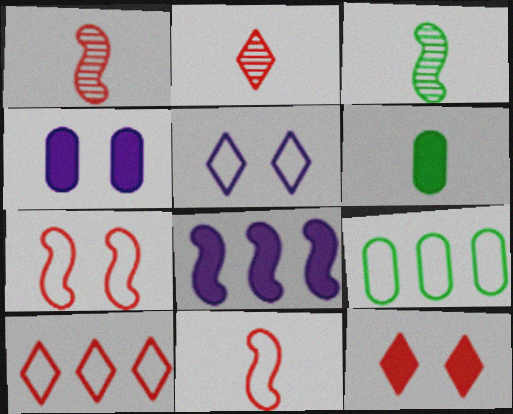[[2, 10, 12], 
[3, 4, 10], 
[3, 7, 8], 
[5, 9, 11], 
[6, 8, 12]]